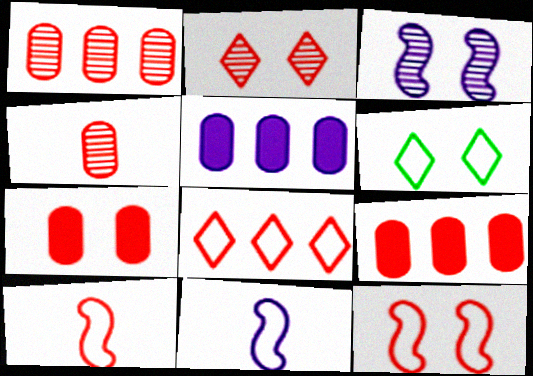[[2, 7, 12], 
[2, 9, 10], 
[3, 6, 7]]